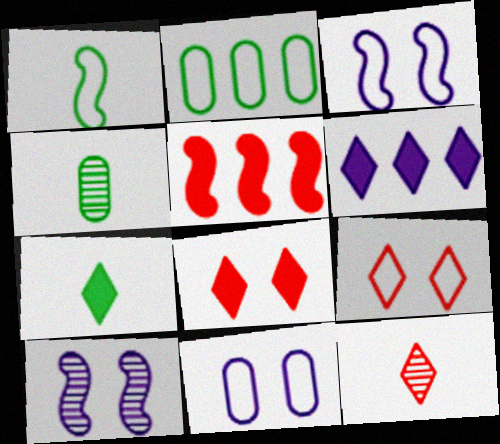[[1, 4, 7], 
[1, 5, 10], 
[6, 7, 8]]